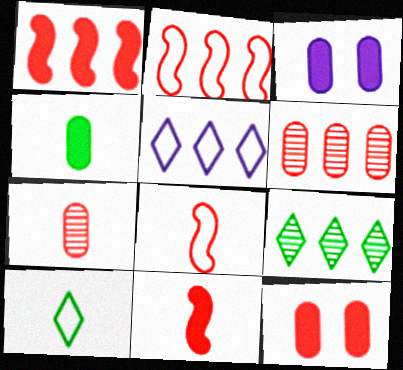[[3, 8, 9]]